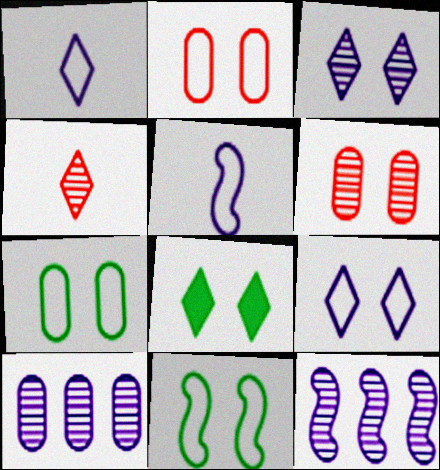[[2, 9, 11]]